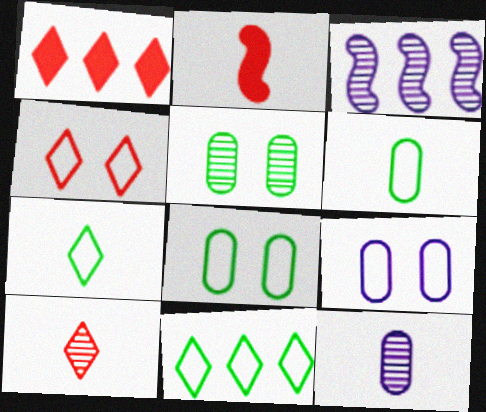[[1, 4, 10], 
[2, 7, 12], 
[3, 5, 10]]